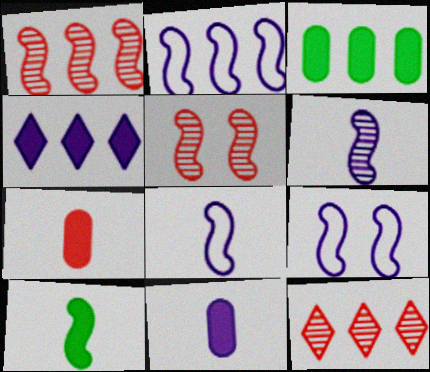[[1, 9, 10], 
[2, 3, 12], 
[2, 5, 10], 
[2, 8, 9]]